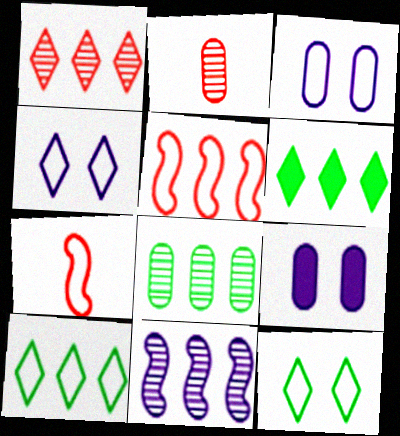[[1, 8, 11], 
[3, 7, 10]]